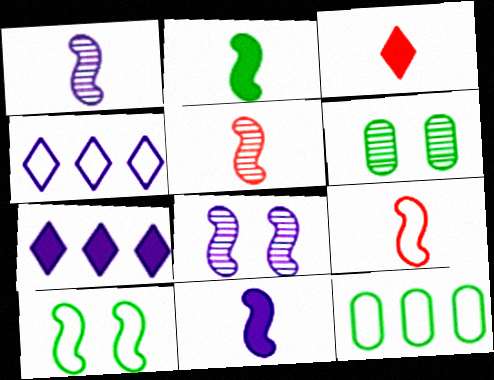[[1, 2, 9], 
[3, 8, 12], 
[6, 7, 9]]